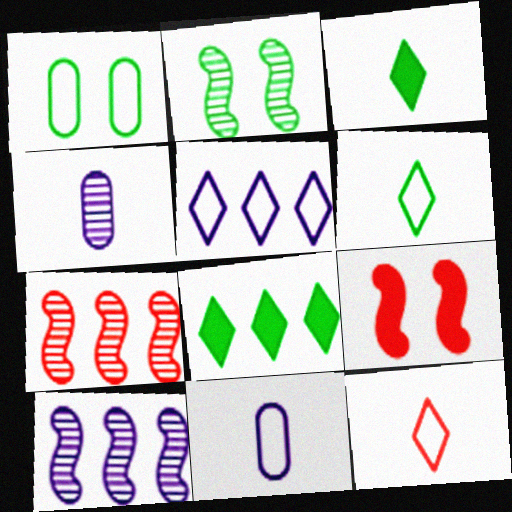[]